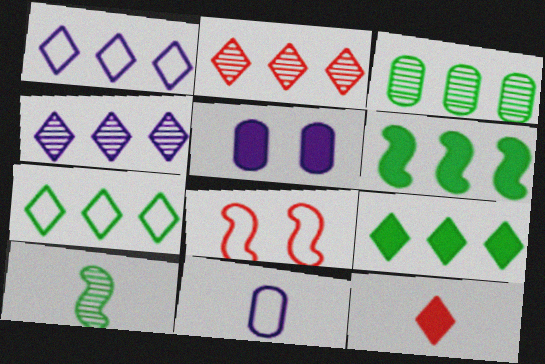[[1, 2, 9], 
[3, 6, 7], 
[5, 6, 12], 
[7, 8, 11], 
[10, 11, 12]]